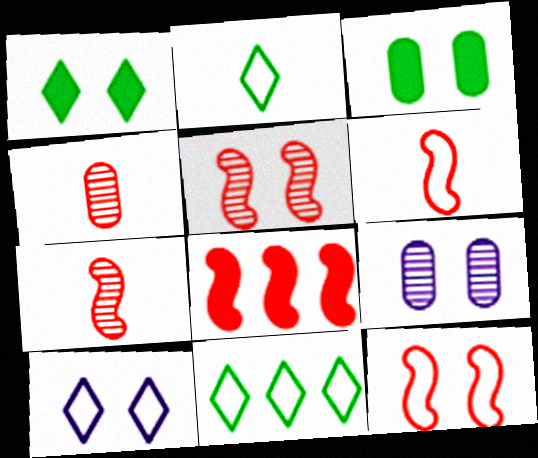[[1, 9, 12], 
[2, 8, 9], 
[3, 5, 10], 
[5, 6, 8], 
[7, 8, 12]]